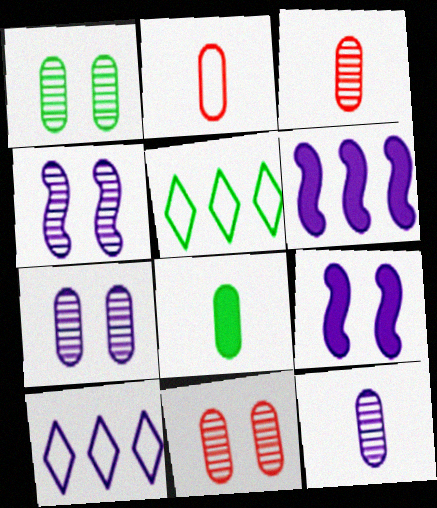[[1, 7, 11], 
[2, 8, 12], 
[3, 5, 9], 
[9, 10, 12]]